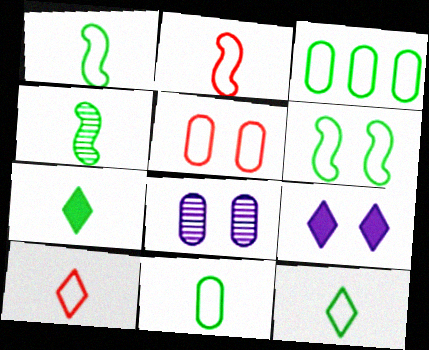[[1, 11, 12], 
[3, 6, 12], 
[4, 7, 11]]